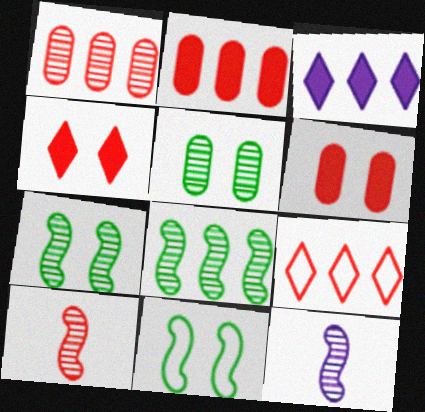[[6, 9, 10]]